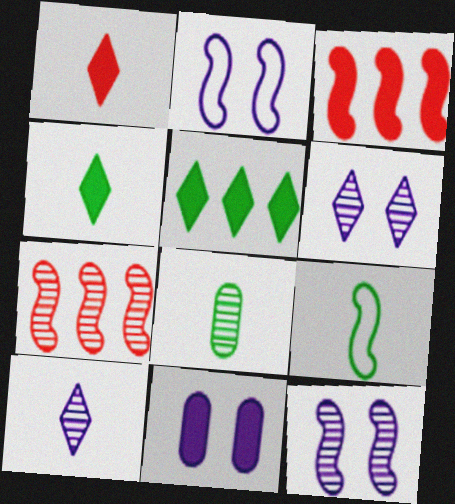[[2, 6, 11], 
[3, 4, 11], 
[3, 9, 12], 
[4, 8, 9], 
[6, 7, 8]]